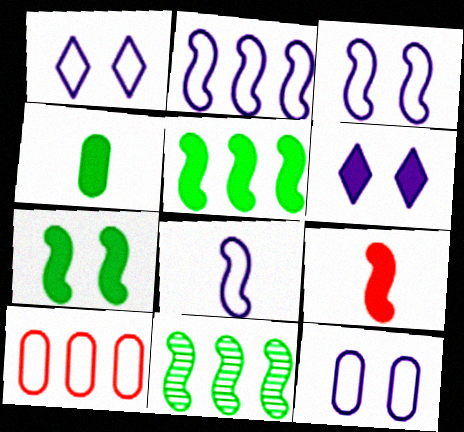[[1, 3, 12], 
[2, 3, 8], 
[3, 9, 11]]